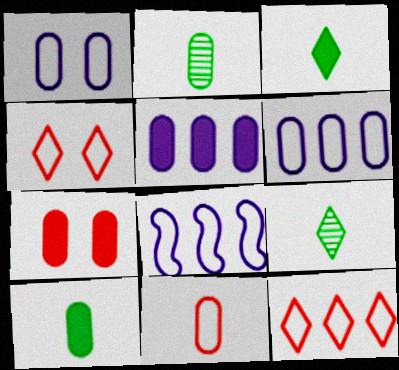[[2, 6, 7], 
[5, 7, 10], 
[7, 8, 9]]